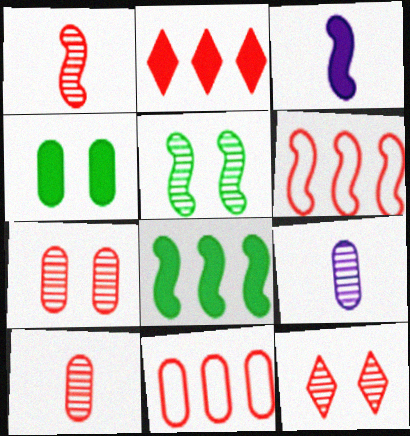[[2, 3, 4], 
[3, 5, 6], 
[4, 9, 11]]